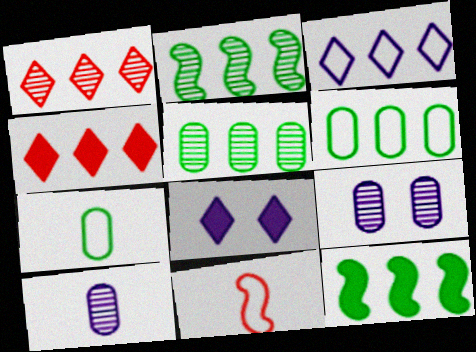[[5, 8, 11]]